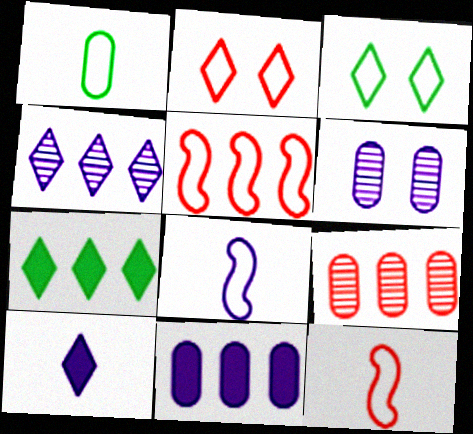[[6, 7, 12]]